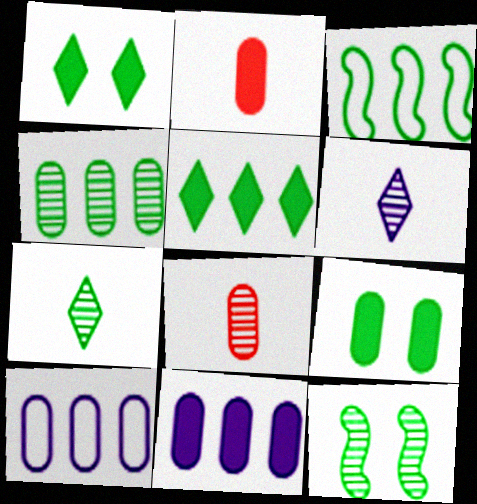[[2, 9, 11], 
[3, 4, 5], 
[3, 7, 9], 
[4, 7, 12], 
[8, 9, 10]]